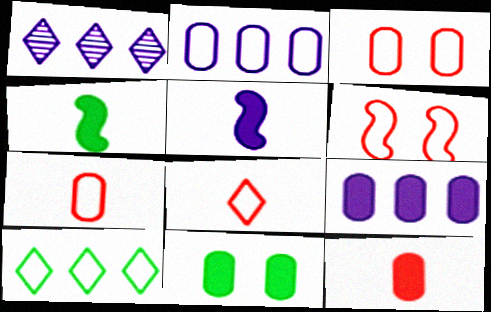[[1, 3, 4], 
[9, 11, 12]]